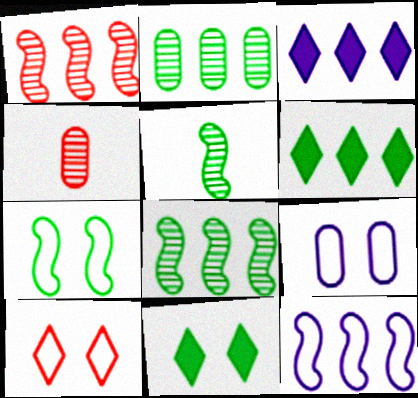[[3, 4, 7], 
[4, 11, 12], 
[7, 9, 10]]